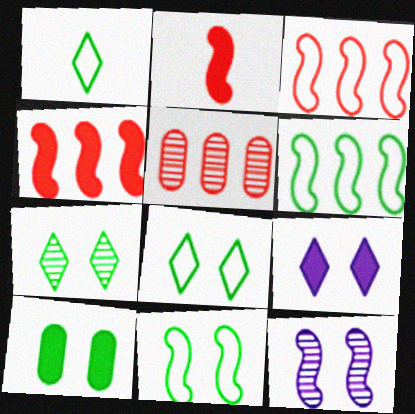[[2, 6, 12], 
[7, 10, 11]]